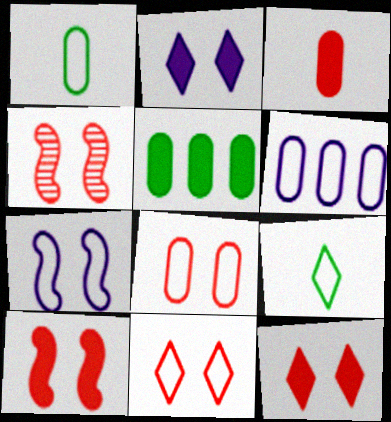[[1, 6, 8], 
[4, 8, 12]]